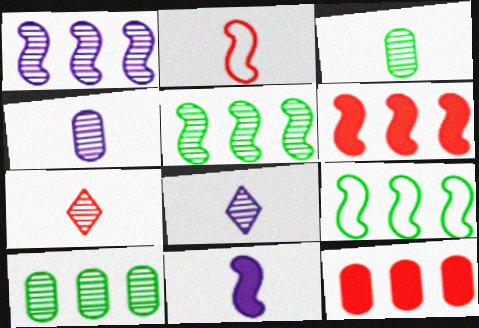[[1, 6, 9]]